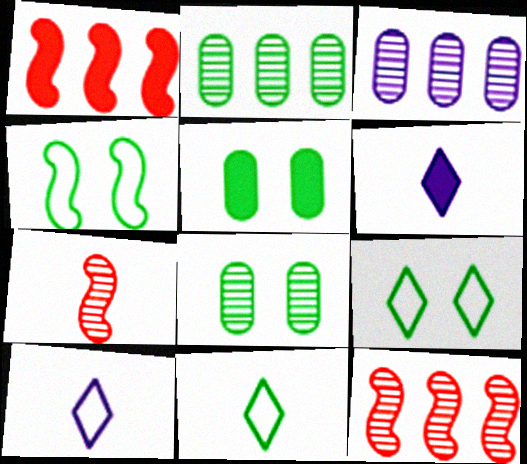[[1, 5, 6], 
[1, 8, 10], 
[5, 10, 12]]